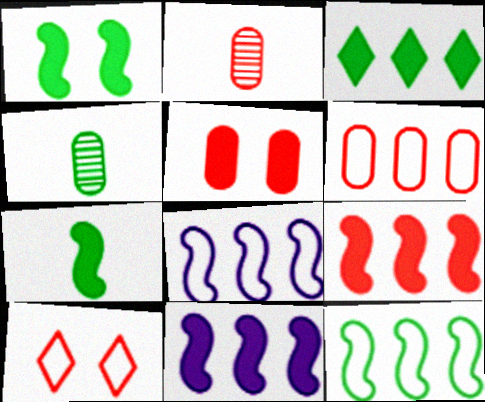[[2, 5, 6], 
[2, 9, 10], 
[4, 10, 11]]